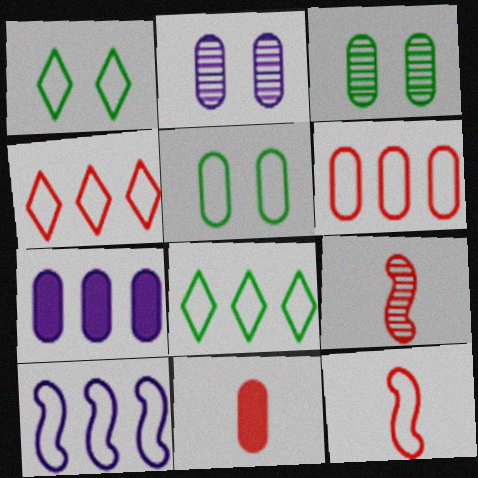[[1, 7, 9], 
[6, 8, 10]]